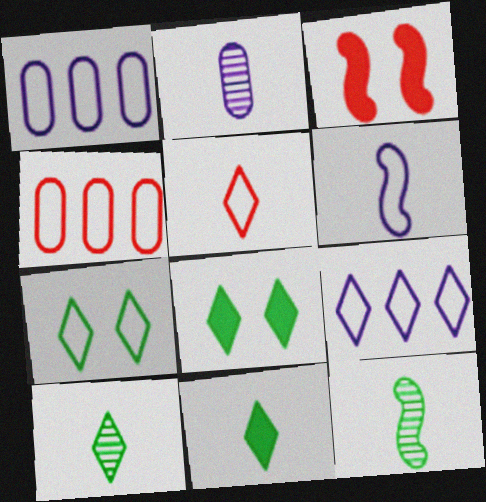[[1, 3, 10], 
[4, 6, 7], 
[5, 7, 9]]